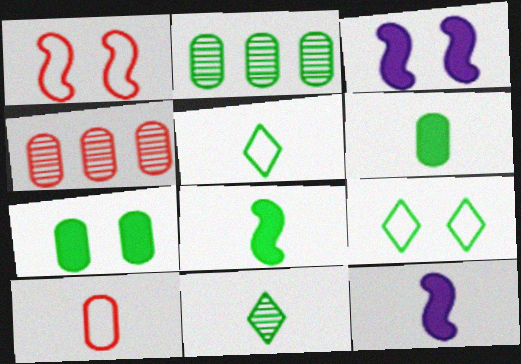[[2, 8, 9], 
[3, 4, 5], 
[4, 9, 12], 
[10, 11, 12]]